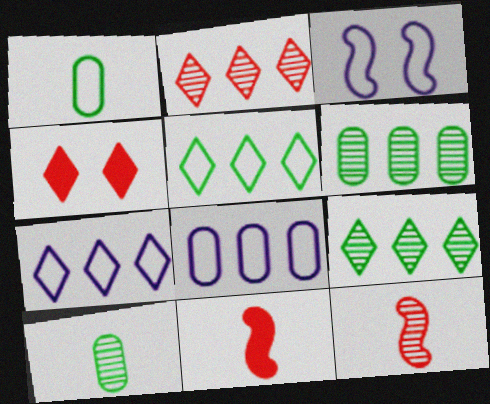[]